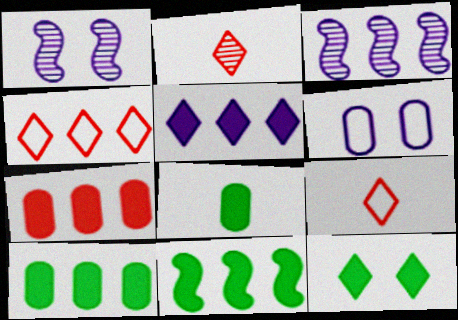[[1, 4, 8], 
[1, 9, 10], 
[2, 6, 11], 
[3, 4, 10], 
[5, 7, 11], 
[8, 11, 12]]